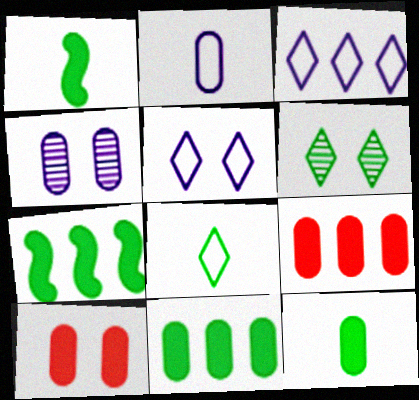[]